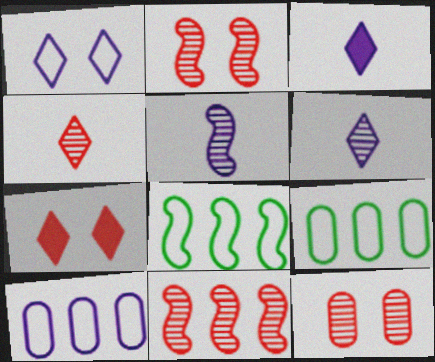[[2, 3, 9], 
[3, 8, 12], 
[4, 11, 12], 
[5, 7, 9]]